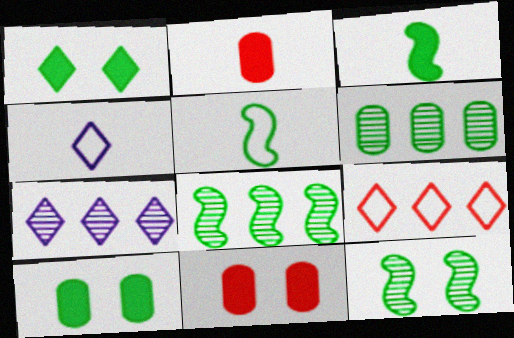[[1, 5, 6], 
[4, 8, 11], 
[5, 7, 11]]